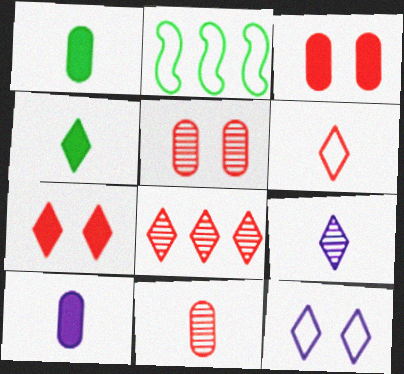[[2, 3, 9], 
[4, 6, 9], 
[4, 8, 12], 
[6, 7, 8]]